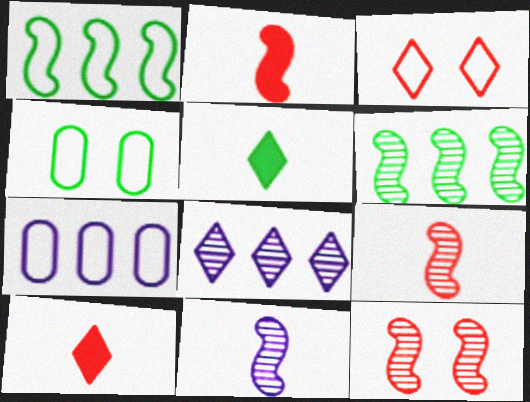[[2, 4, 8], 
[3, 5, 8], 
[4, 5, 6], 
[5, 7, 12], 
[6, 11, 12]]